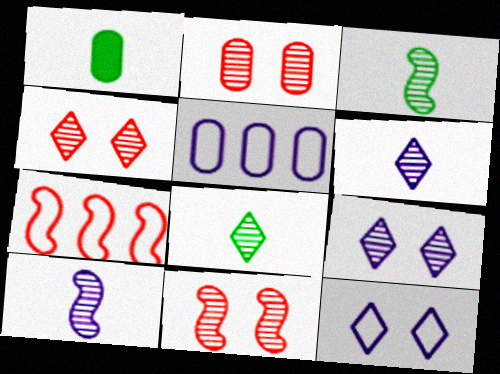[[1, 2, 5], 
[1, 7, 9], 
[2, 4, 11]]